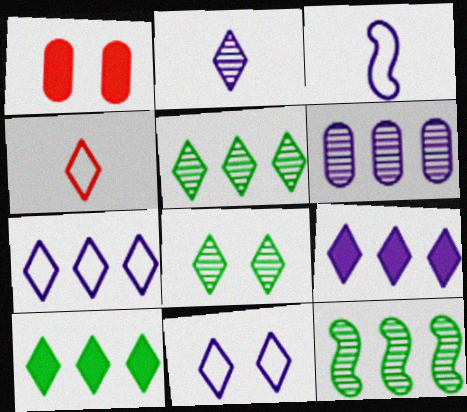[[1, 3, 5], 
[2, 9, 11], 
[4, 8, 9]]